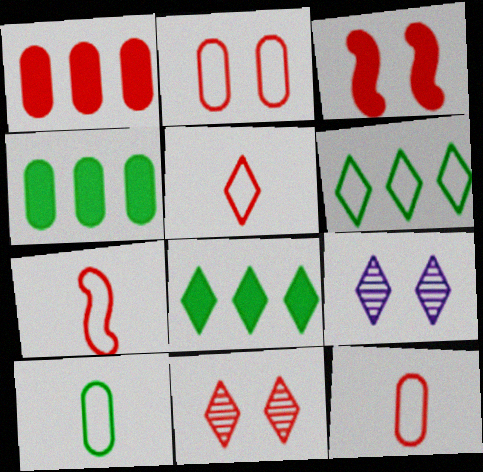[[1, 7, 11], 
[2, 3, 11], 
[4, 7, 9], 
[5, 7, 12], 
[5, 8, 9]]